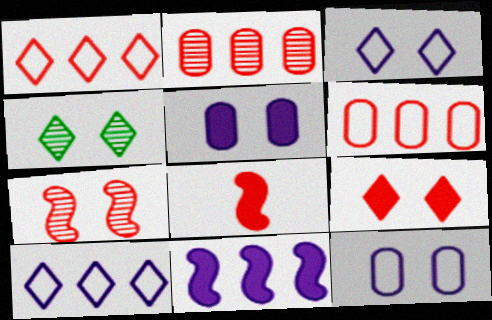[[3, 4, 9]]